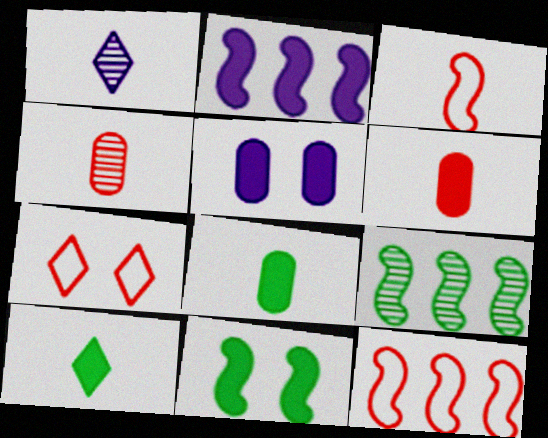[[1, 3, 8], 
[2, 9, 12]]